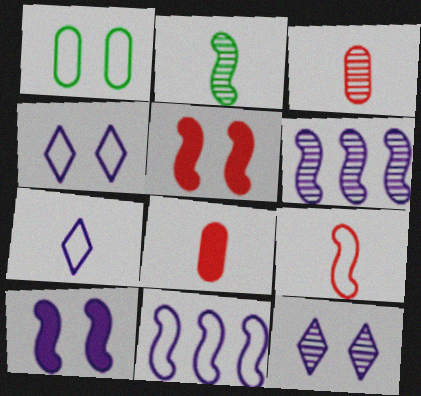[[1, 5, 12], 
[2, 5, 11], 
[2, 7, 8]]